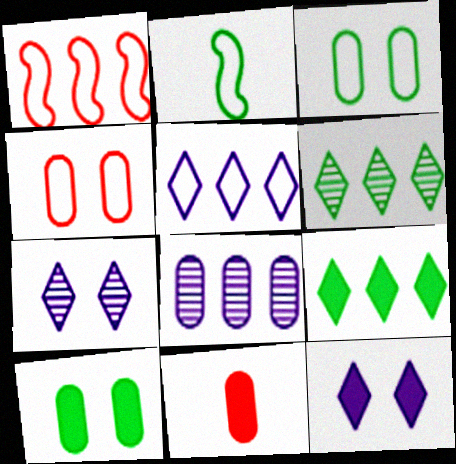[[1, 8, 9], 
[2, 4, 5], 
[2, 6, 10], 
[3, 8, 11]]